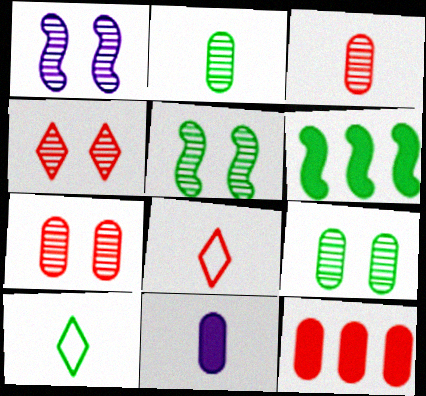[[1, 4, 9], 
[1, 10, 12], 
[6, 9, 10]]